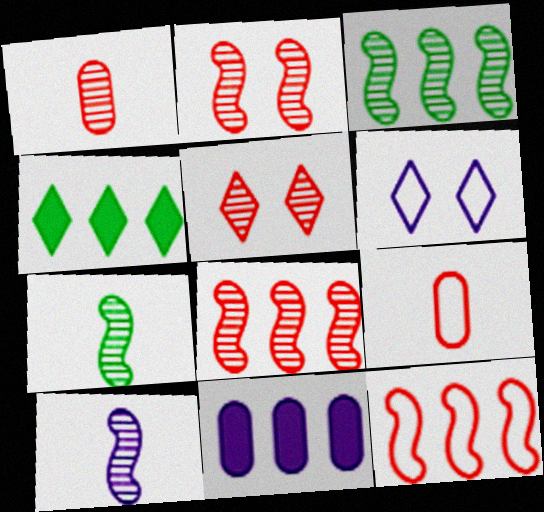[[1, 5, 8], 
[2, 3, 10], 
[6, 10, 11]]